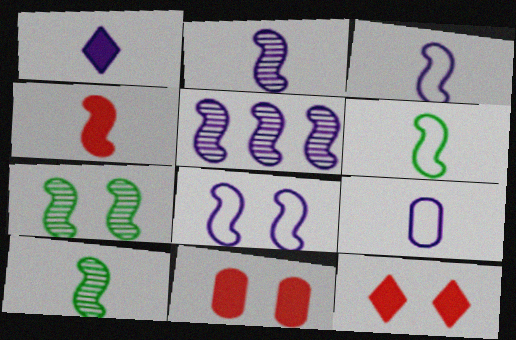[[1, 2, 9], 
[2, 4, 6], 
[3, 4, 10]]